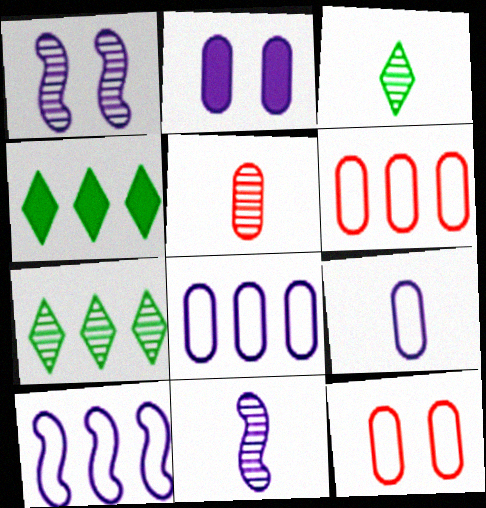[[1, 5, 7], 
[3, 5, 11], 
[4, 11, 12]]